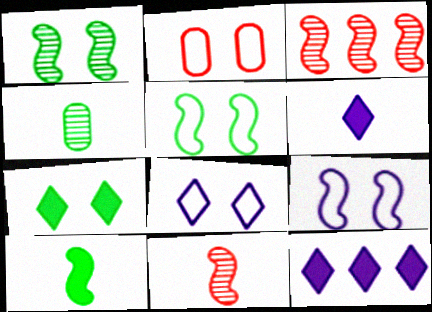[[2, 5, 8], 
[3, 9, 10]]